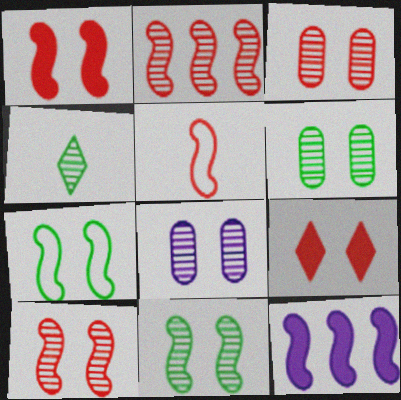[[1, 2, 5], 
[2, 4, 8], 
[3, 6, 8], 
[5, 11, 12], 
[7, 8, 9]]